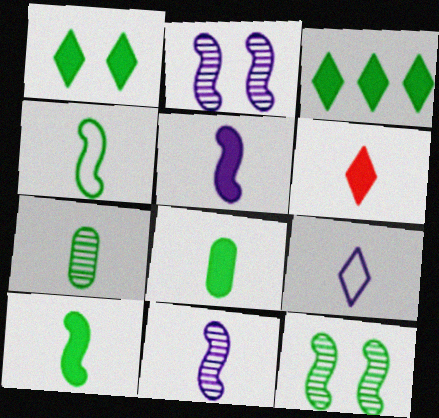[[5, 6, 8]]